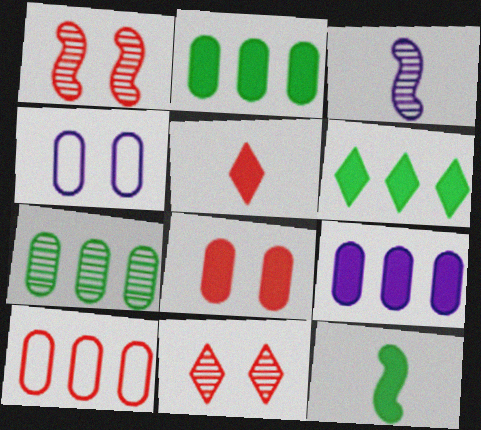[[1, 5, 10], 
[3, 7, 11], 
[7, 9, 10]]